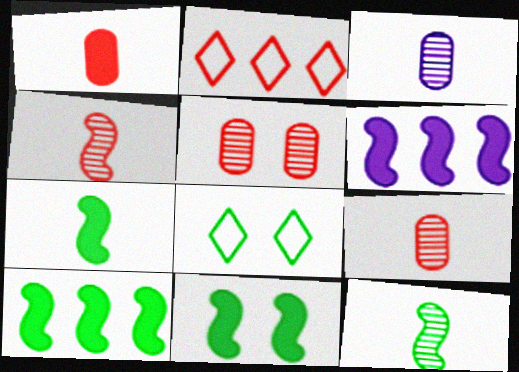[[2, 3, 11], 
[6, 8, 9], 
[7, 10, 11]]